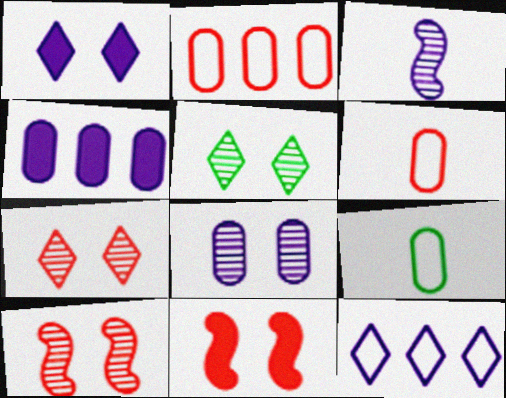[[5, 8, 10]]